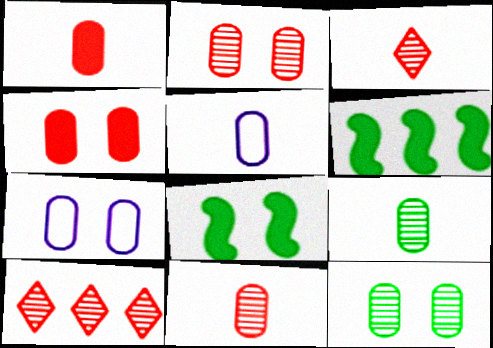[[1, 5, 9], 
[3, 6, 7], 
[4, 7, 12], 
[5, 8, 10]]